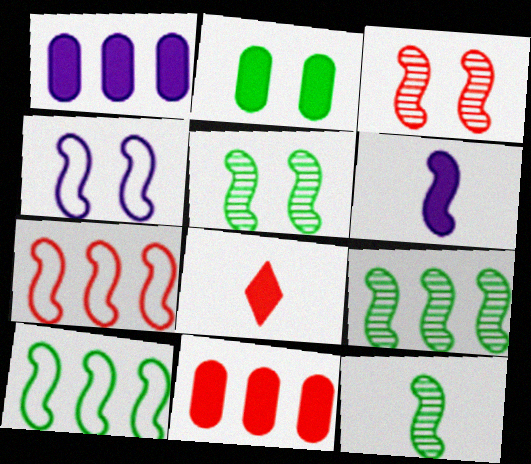[[3, 6, 10], 
[5, 6, 7], 
[5, 9, 12]]